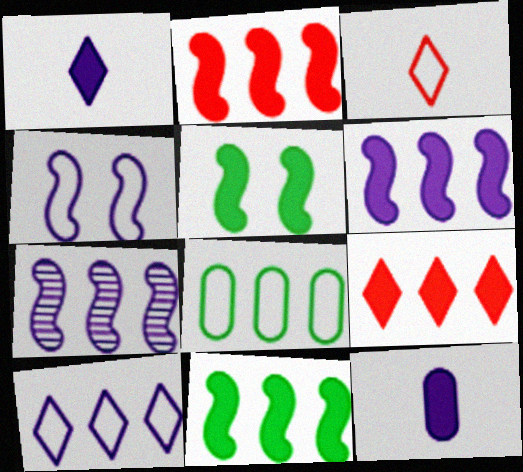[[2, 6, 11], 
[3, 4, 8], 
[5, 9, 12], 
[7, 8, 9]]